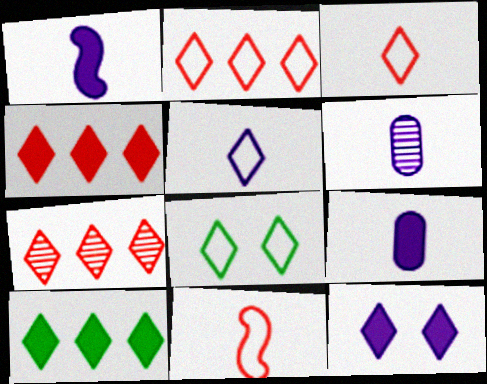[[1, 5, 6], 
[2, 4, 7], 
[2, 5, 8]]